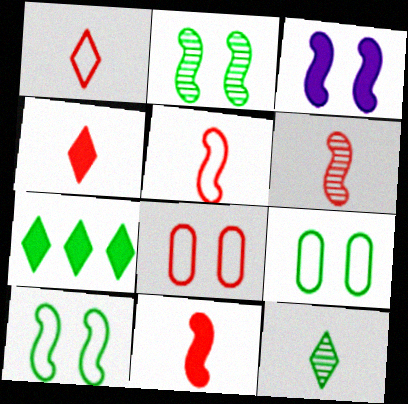[[5, 6, 11]]